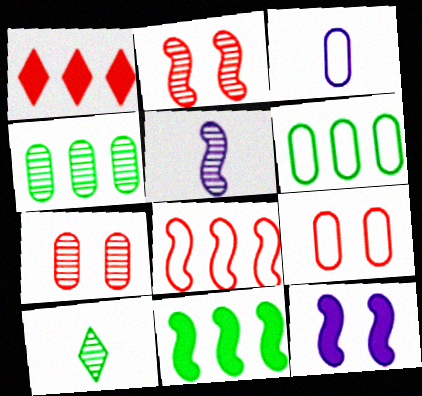[[3, 6, 9]]